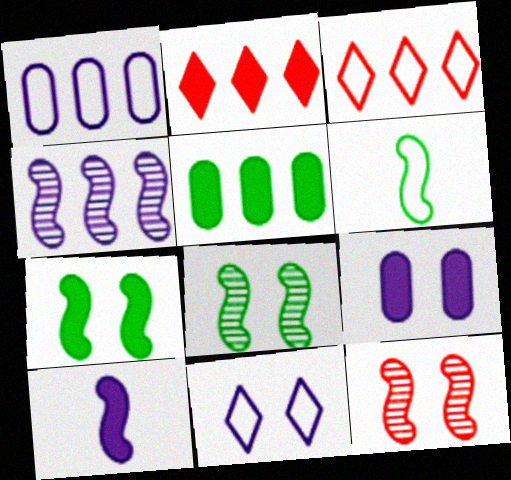[[3, 4, 5]]